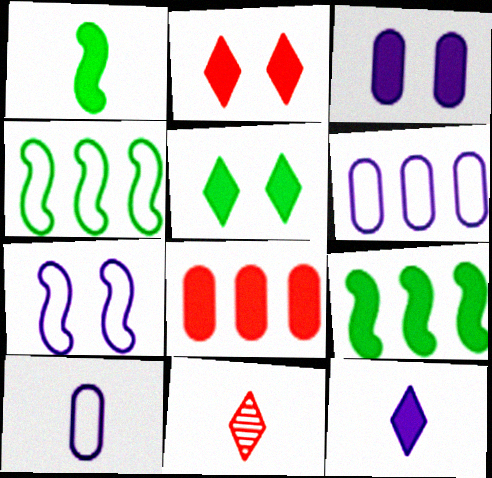[[1, 10, 11], 
[3, 4, 11]]